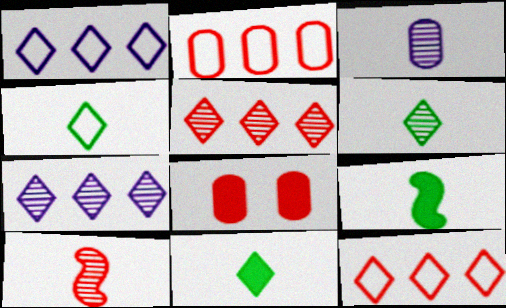[[3, 6, 10], 
[4, 6, 11], 
[8, 10, 12]]